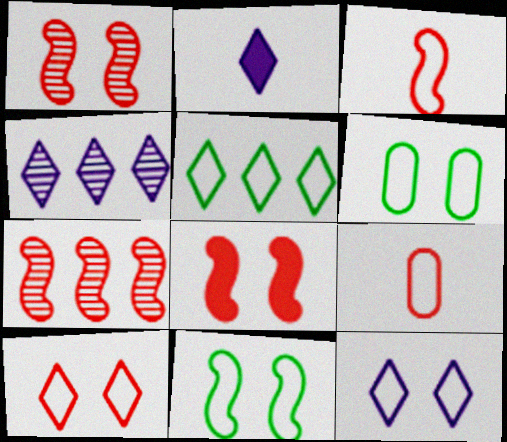[[2, 4, 12], 
[2, 6, 7], 
[3, 7, 8]]